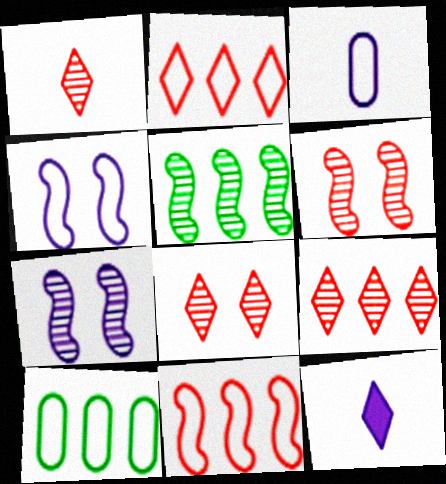[[1, 8, 9], 
[6, 10, 12]]